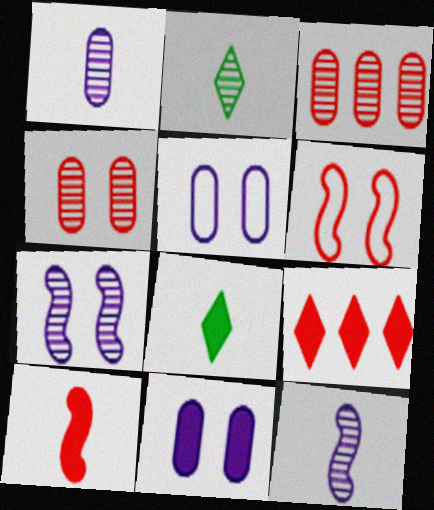[[2, 3, 7]]